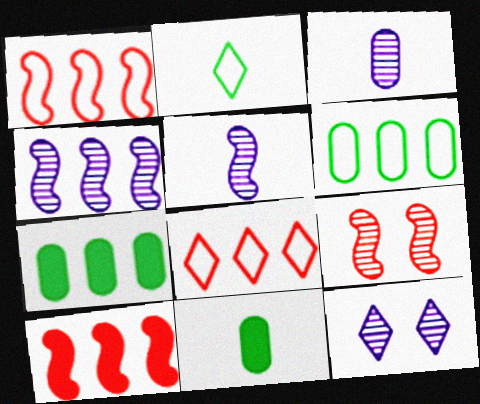[[1, 11, 12], 
[3, 4, 12], 
[4, 7, 8]]